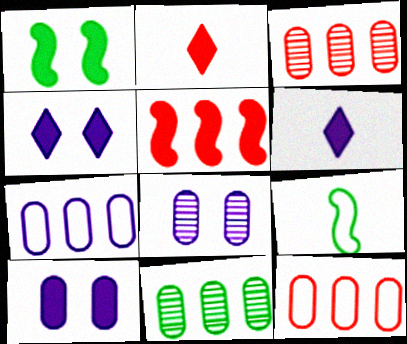[[3, 4, 9]]